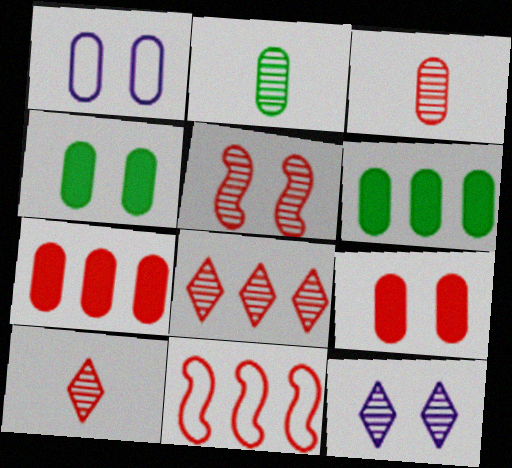[[1, 2, 7], 
[1, 3, 6], 
[3, 5, 8], 
[7, 8, 11], 
[9, 10, 11]]